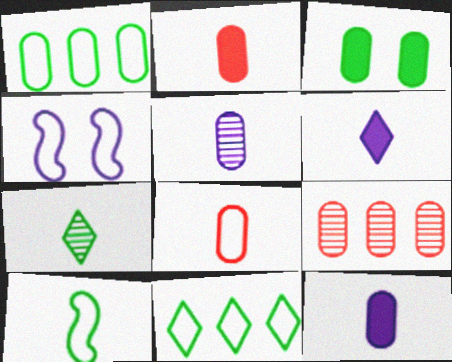[[4, 8, 11]]